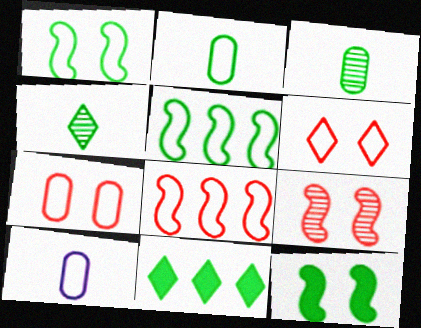[[1, 3, 11], 
[5, 6, 10], 
[9, 10, 11]]